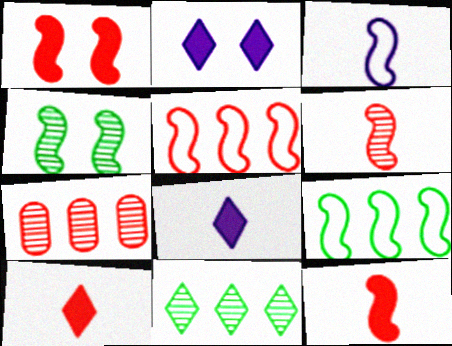[[1, 5, 6]]